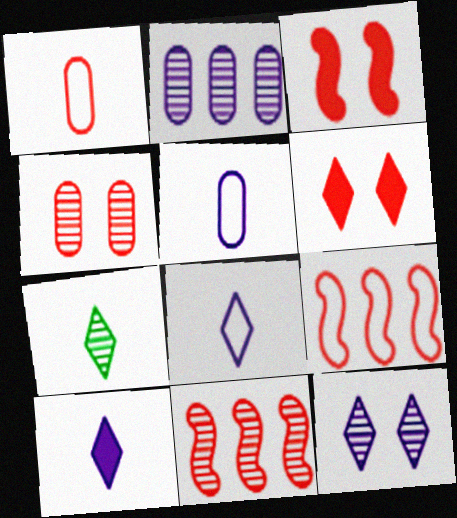[[1, 6, 11]]